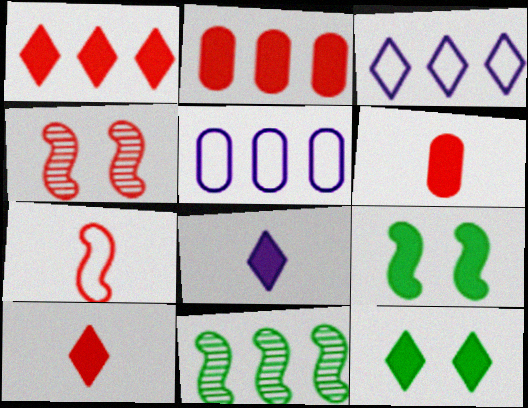[[1, 5, 11], 
[1, 8, 12], 
[2, 3, 11], 
[2, 8, 9]]